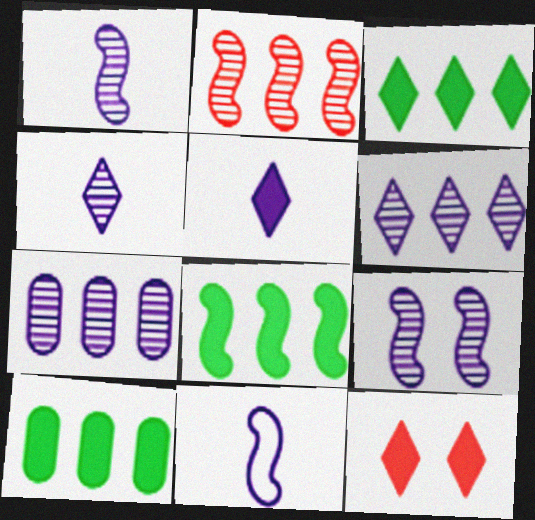[[3, 5, 12], 
[3, 8, 10], 
[4, 7, 9]]